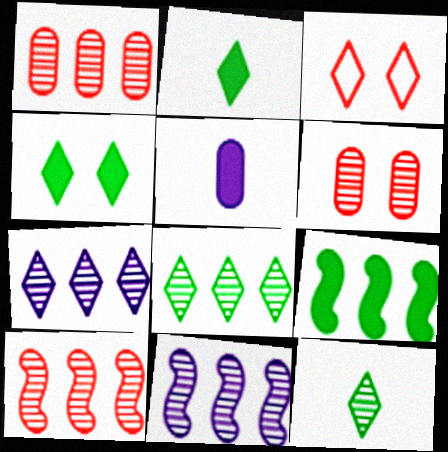[[1, 8, 11], 
[2, 3, 7], 
[6, 11, 12]]